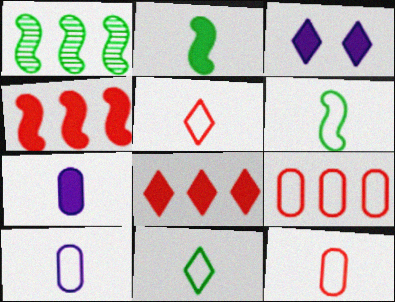[[1, 3, 12], 
[5, 6, 10]]